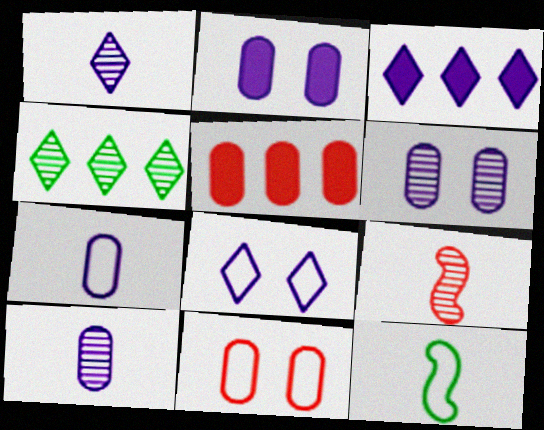[[1, 3, 8], 
[4, 6, 9]]